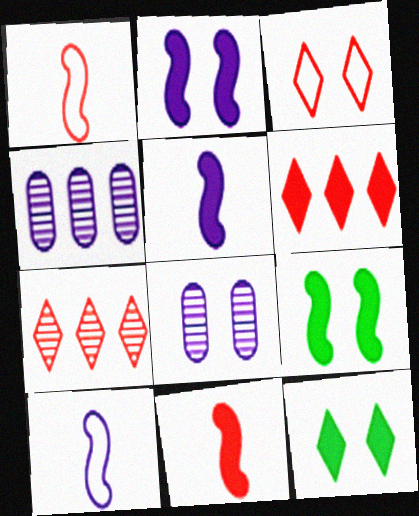[[1, 4, 12], 
[3, 8, 9]]